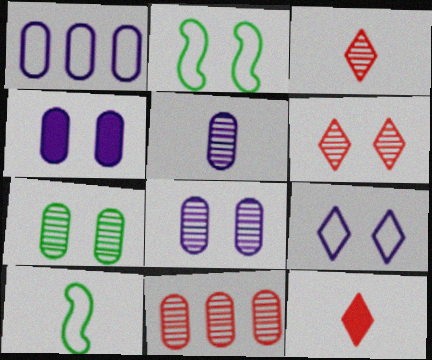[[1, 4, 5], 
[2, 4, 6], 
[5, 7, 11], 
[5, 10, 12]]